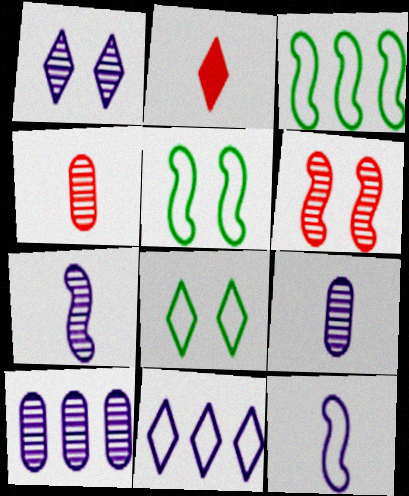[[1, 7, 10], 
[2, 5, 10]]